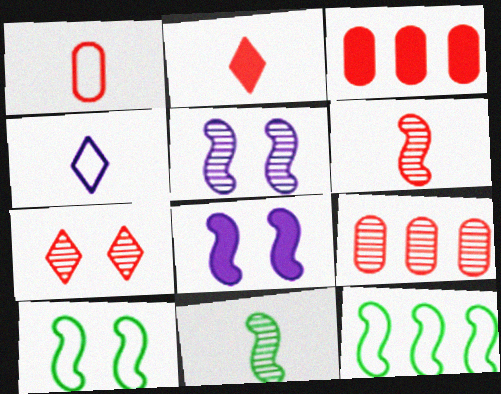[[1, 2, 6], 
[6, 7, 9], 
[6, 8, 12]]